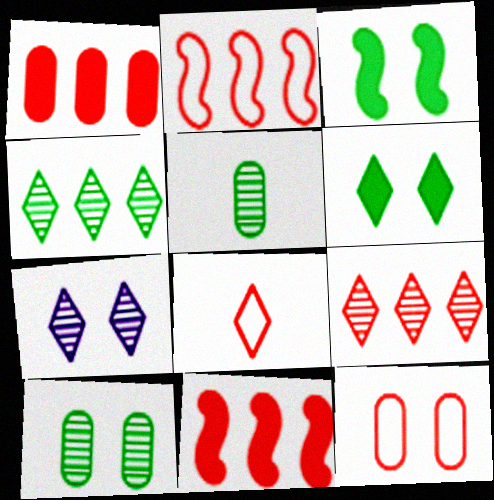[[1, 2, 9], 
[2, 8, 12], 
[3, 7, 12]]